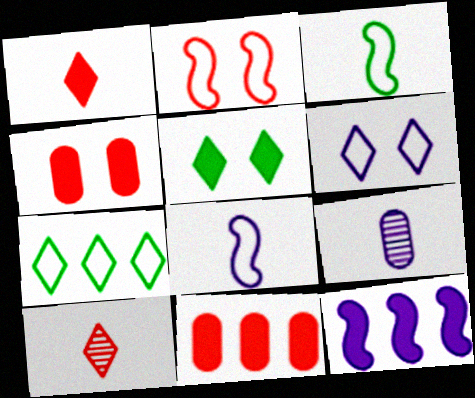[[1, 3, 9], 
[2, 10, 11], 
[6, 9, 12]]